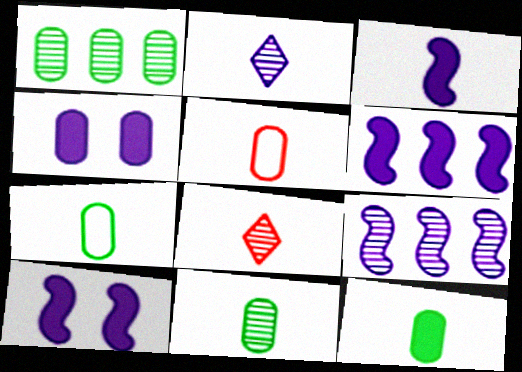[[1, 4, 5], 
[3, 6, 10], 
[3, 7, 8], 
[7, 11, 12]]